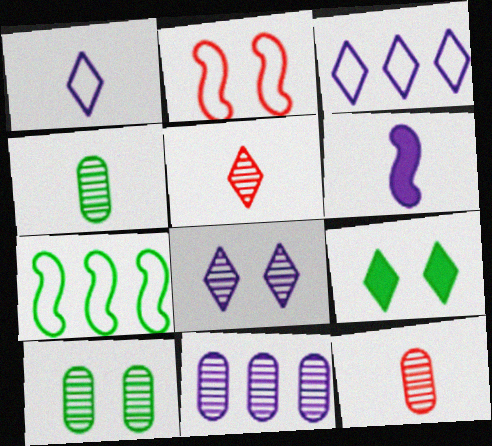[[3, 5, 9], 
[4, 7, 9], 
[10, 11, 12]]